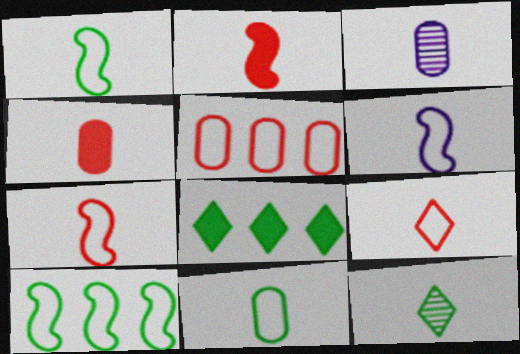[[1, 6, 7], 
[3, 4, 11], 
[4, 6, 12], 
[6, 9, 11]]